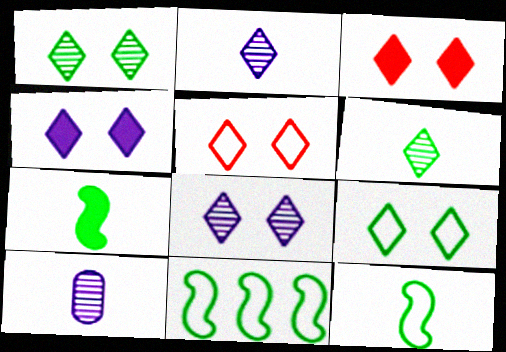[[1, 4, 5], 
[3, 8, 9], 
[3, 10, 11]]